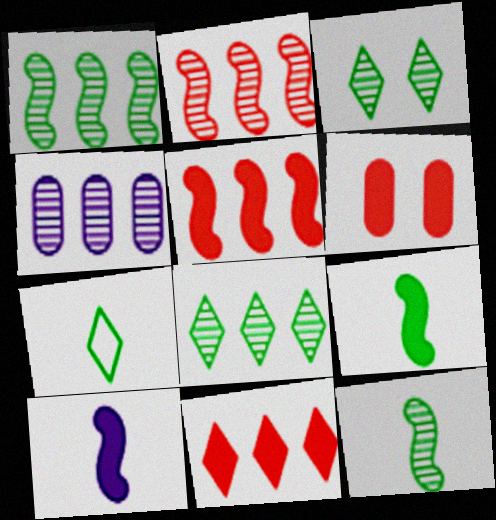[[2, 4, 8]]